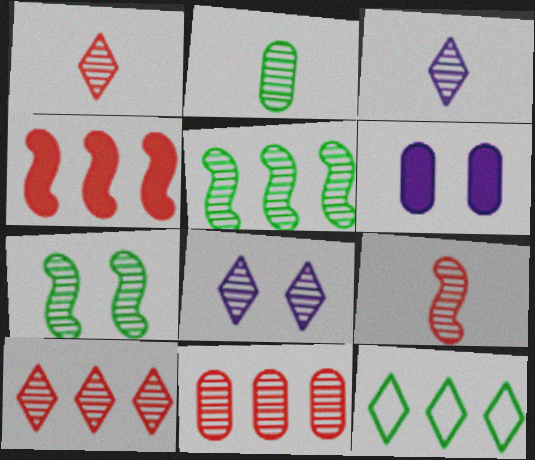[[2, 3, 9], 
[3, 7, 11], 
[6, 9, 12]]